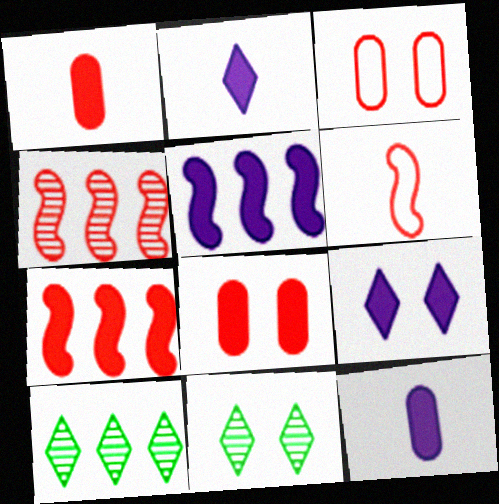[[5, 9, 12]]